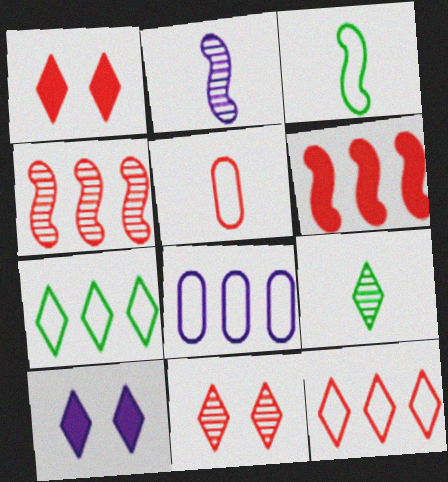[[1, 4, 5], 
[2, 8, 10], 
[5, 6, 11], 
[9, 10, 12]]